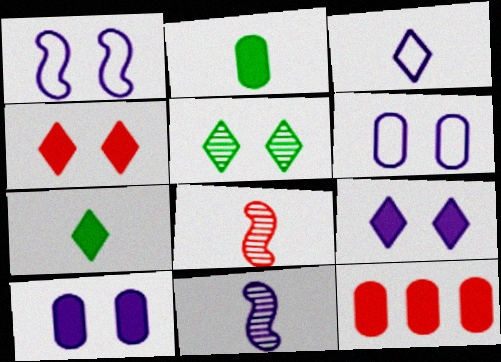[[2, 3, 8], 
[2, 10, 12]]